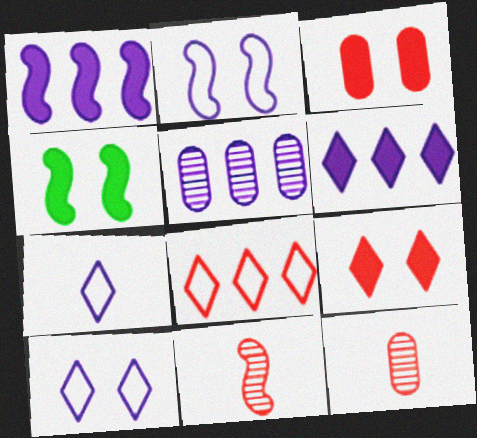[[3, 8, 11]]